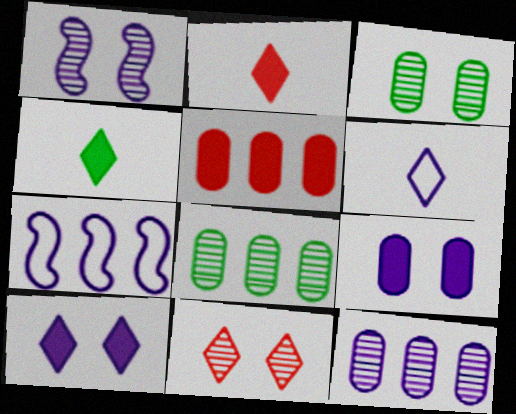[[1, 3, 11], 
[2, 3, 7]]